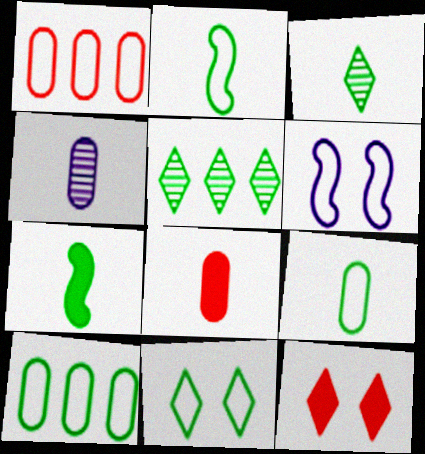[[2, 10, 11], 
[3, 7, 9], 
[4, 8, 9], 
[5, 6, 8]]